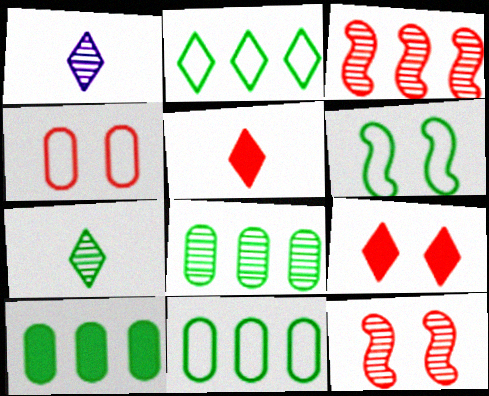[[1, 2, 9], 
[1, 8, 12], 
[3, 4, 5], 
[4, 9, 12], 
[6, 7, 10], 
[8, 10, 11]]